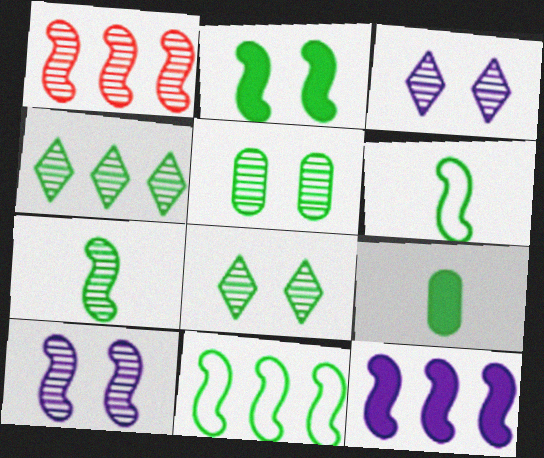[[1, 7, 10], 
[1, 11, 12], 
[2, 7, 11], 
[4, 5, 7], 
[8, 9, 11]]